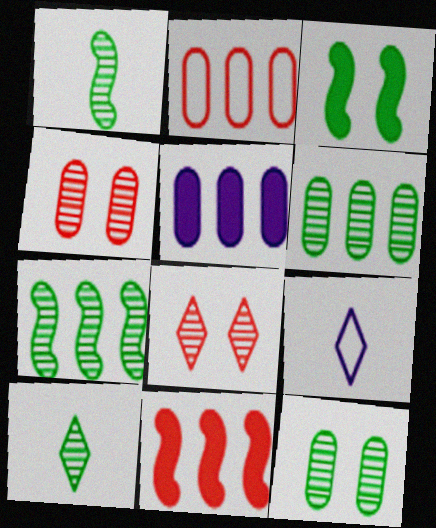[[2, 5, 6], 
[7, 10, 12], 
[9, 11, 12]]